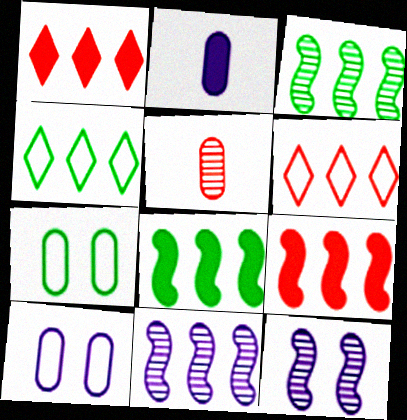[]